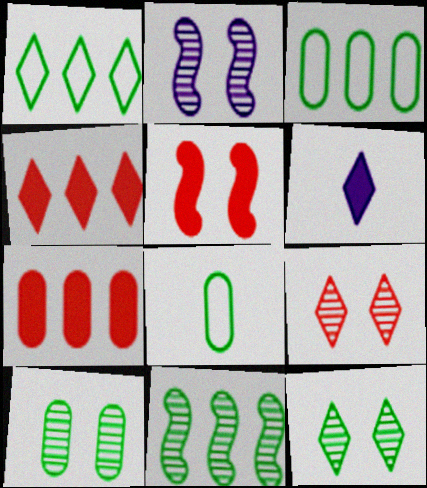[[1, 6, 9], 
[2, 4, 8], 
[2, 9, 10]]